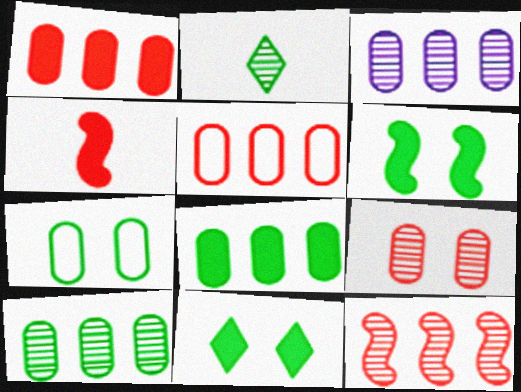[[3, 5, 8]]